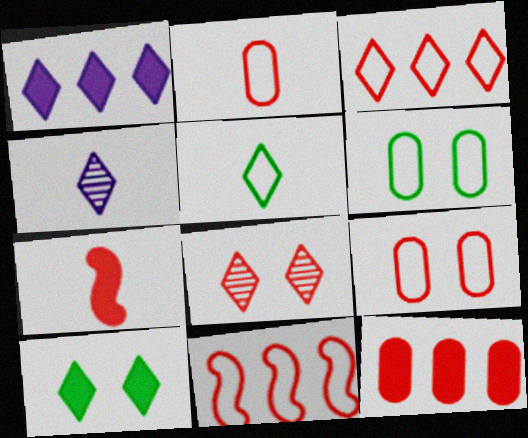[[1, 5, 8], 
[3, 4, 10]]